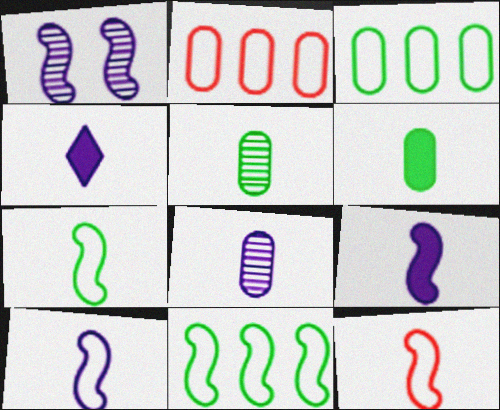[[4, 5, 12], 
[4, 8, 10], 
[7, 10, 12]]